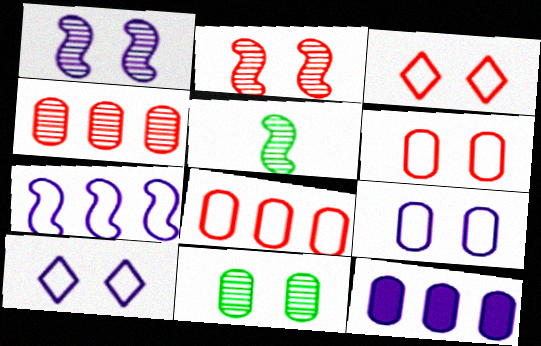[[3, 5, 12]]